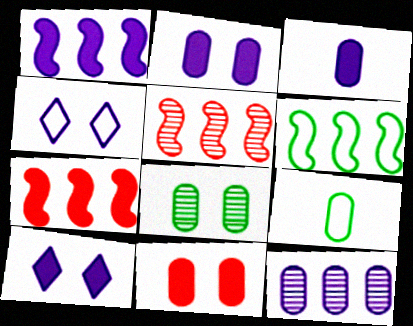[[1, 3, 10], 
[1, 5, 6], 
[5, 9, 10], 
[9, 11, 12]]